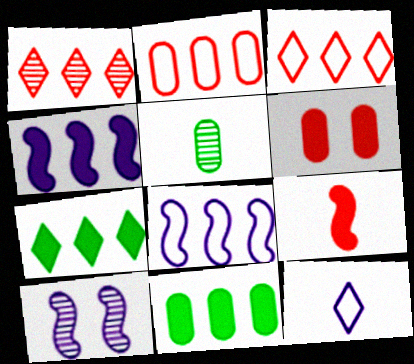[[1, 5, 10], 
[1, 8, 11], 
[5, 9, 12]]